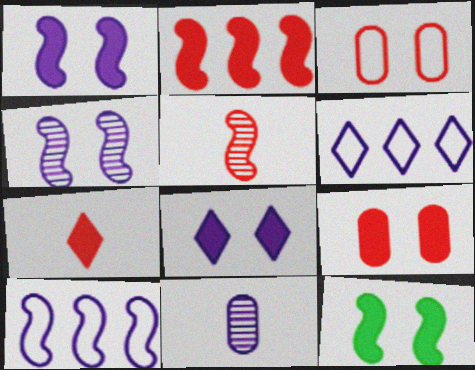[[1, 6, 11], 
[2, 7, 9], 
[5, 10, 12], 
[8, 9, 12], 
[8, 10, 11]]